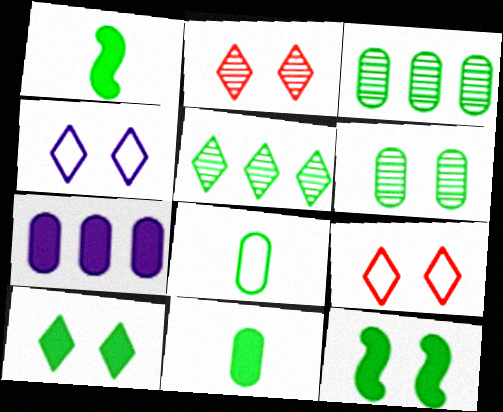[[2, 4, 10], 
[5, 8, 12]]